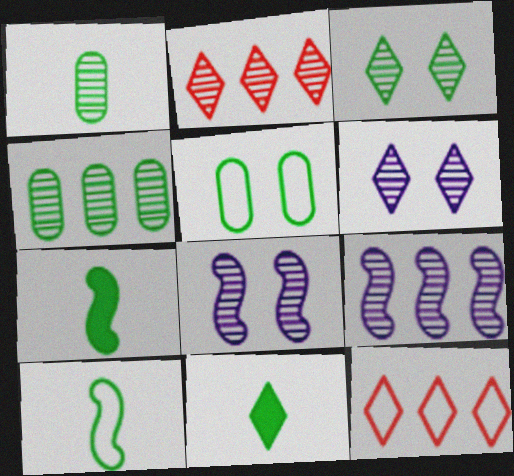[[1, 2, 8], 
[1, 10, 11], 
[2, 4, 9], 
[6, 11, 12]]